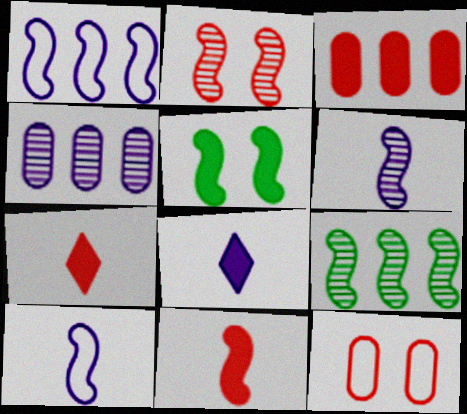[[2, 6, 9], 
[3, 5, 8], 
[8, 9, 12]]